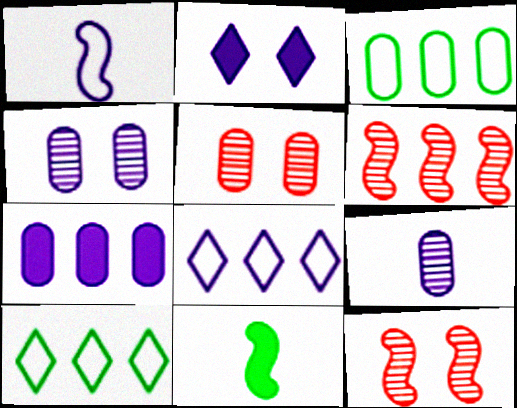[[5, 8, 11], 
[6, 7, 10]]